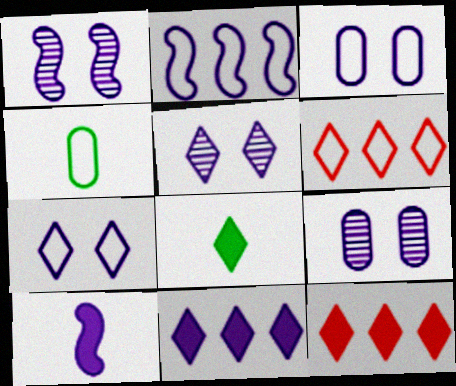[[1, 2, 10], 
[1, 4, 12], 
[1, 5, 9], 
[5, 6, 8]]